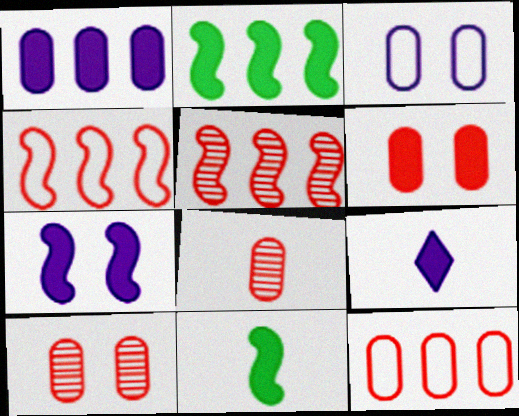[[1, 7, 9], 
[2, 6, 9], 
[6, 8, 12]]